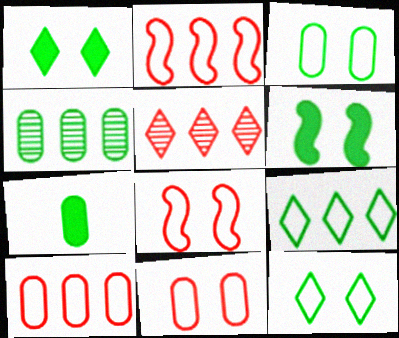[[3, 4, 7]]